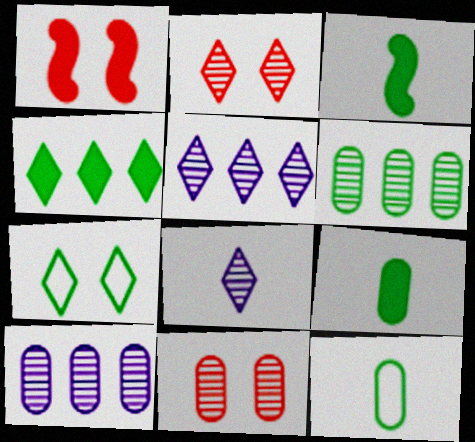[[1, 5, 12], 
[3, 6, 7]]